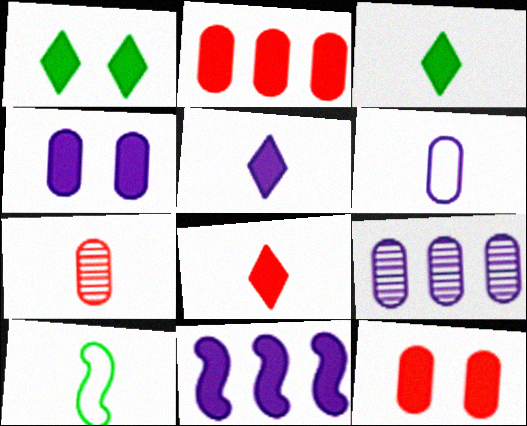[[3, 5, 8], 
[3, 11, 12], 
[4, 5, 11], 
[4, 6, 9], 
[5, 7, 10]]